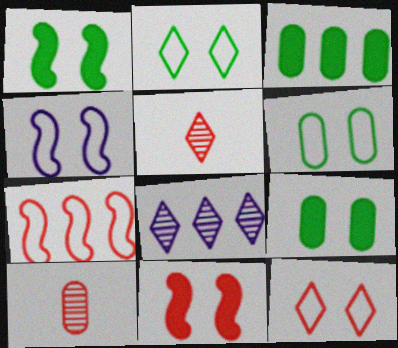[[3, 4, 5], 
[3, 7, 8], 
[4, 6, 12]]